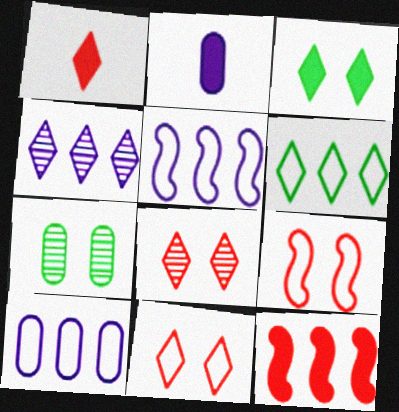[[1, 5, 7], 
[2, 3, 12]]